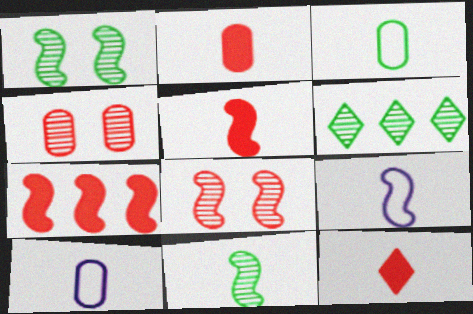[[1, 7, 9], 
[2, 5, 12], 
[5, 9, 11], 
[10, 11, 12]]